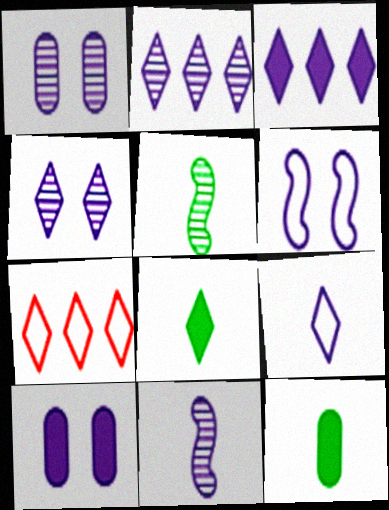[[1, 2, 11], 
[3, 4, 9], 
[4, 6, 10], 
[4, 7, 8], 
[5, 7, 10]]